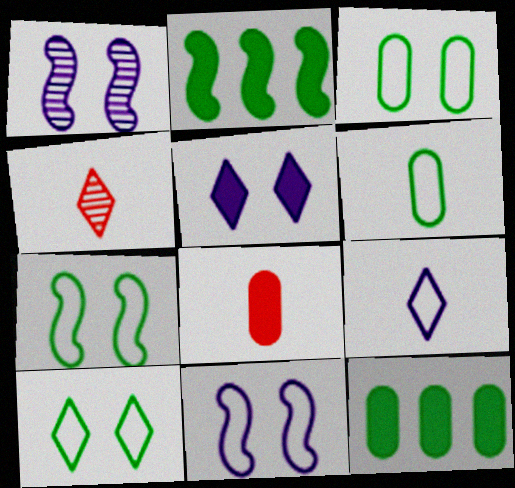[[2, 5, 8], 
[3, 7, 10], 
[4, 11, 12]]